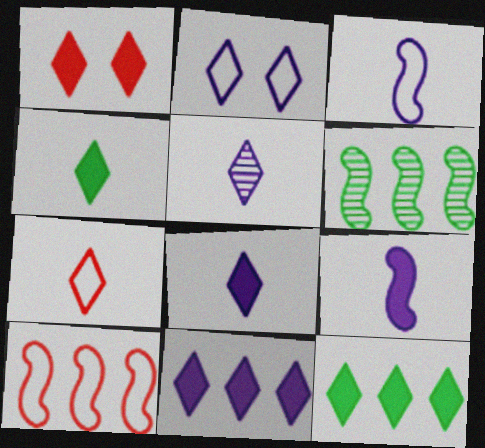[[1, 4, 11], 
[1, 8, 12], 
[2, 5, 11], 
[4, 5, 7]]